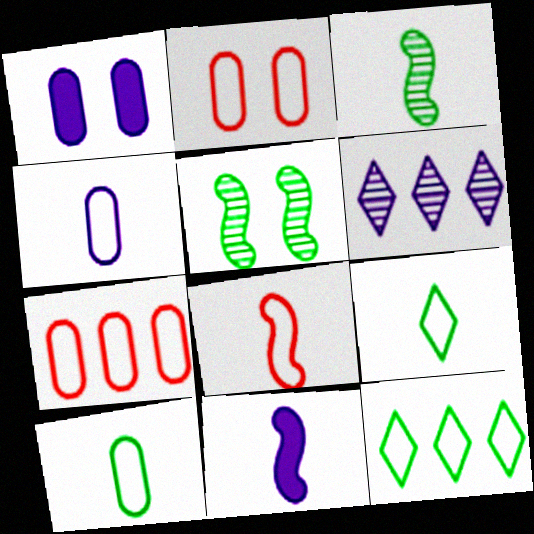[[3, 8, 11], 
[4, 8, 9]]